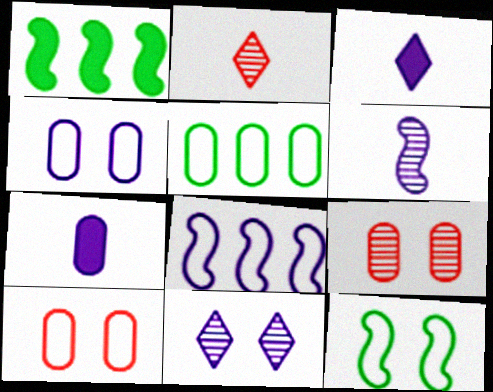[[1, 2, 4], 
[5, 7, 9], 
[7, 8, 11]]